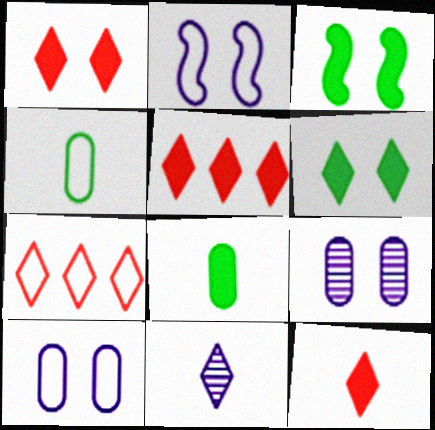[[1, 5, 12], 
[2, 4, 7], 
[6, 7, 11]]